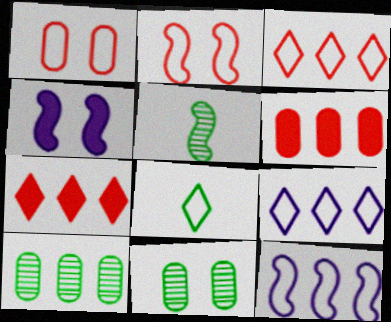[[1, 8, 12], 
[7, 10, 12]]